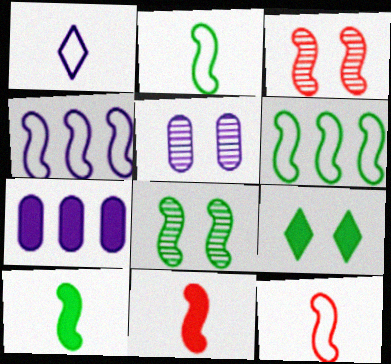[[3, 4, 10], 
[4, 8, 11], 
[6, 8, 10], 
[7, 9, 11]]